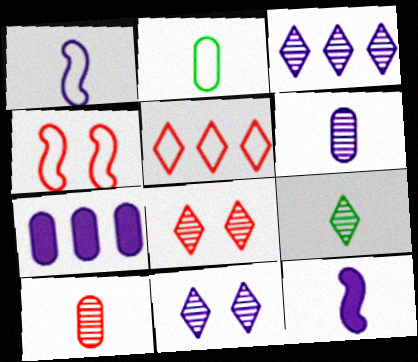[[1, 7, 11], 
[3, 8, 9], 
[4, 7, 9]]